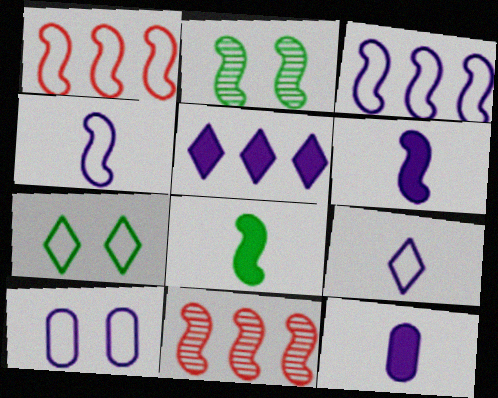[[1, 2, 6], 
[3, 9, 10], 
[7, 11, 12]]